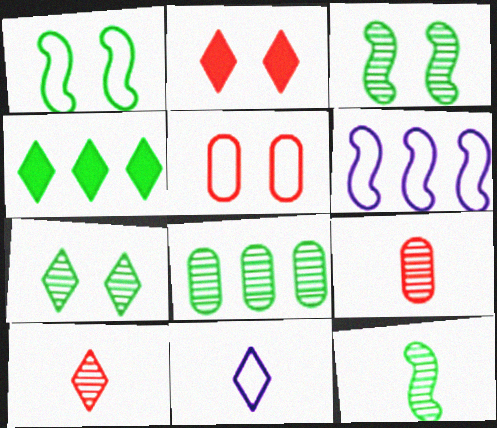[[7, 8, 12]]